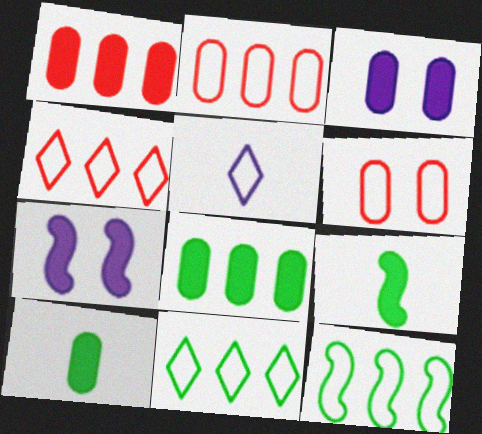[[1, 3, 10], 
[5, 6, 12]]